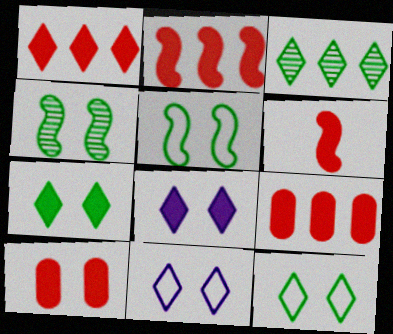[[1, 2, 9], 
[1, 6, 10], 
[4, 10, 11]]